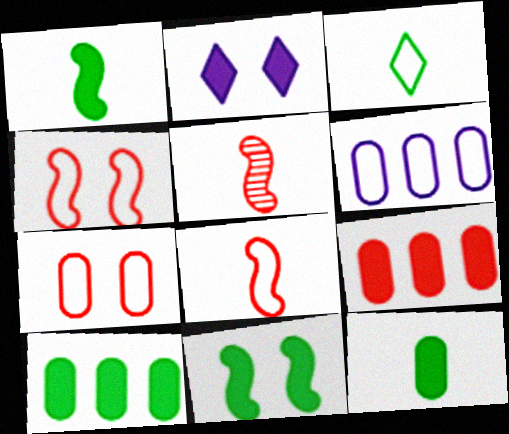[[1, 2, 9], 
[3, 4, 6]]